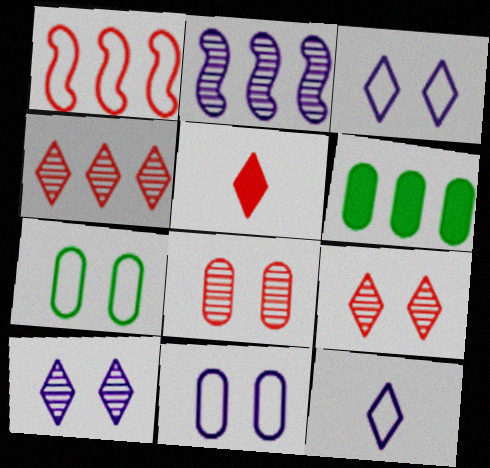[[1, 5, 8], 
[1, 7, 12], 
[2, 5, 7]]